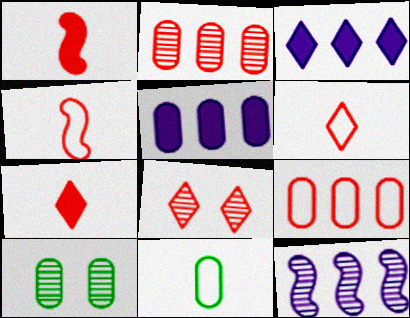[[1, 8, 9], 
[3, 4, 10]]